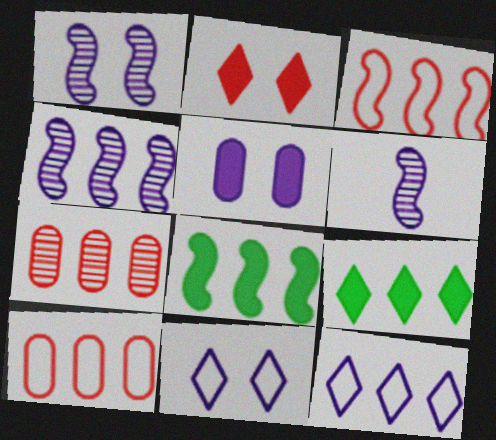[[1, 4, 6], 
[1, 5, 11], 
[3, 4, 8], 
[4, 9, 10], 
[5, 6, 12], 
[7, 8, 12]]